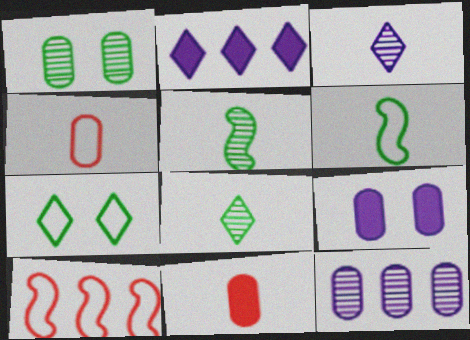[[3, 6, 11], 
[8, 9, 10]]